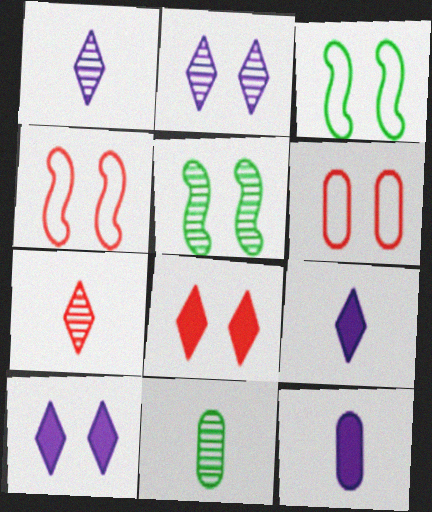[[5, 6, 10]]